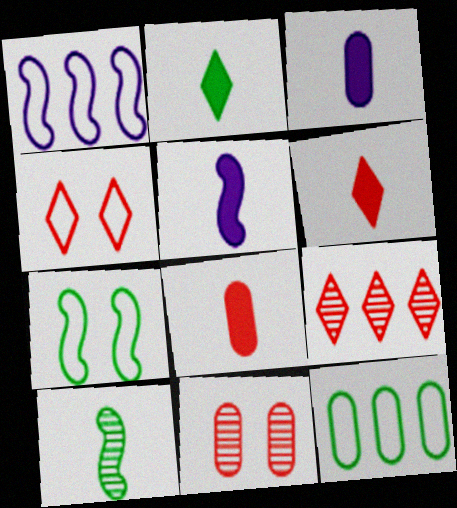[[1, 2, 11], 
[2, 5, 8], 
[3, 7, 9], 
[3, 11, 12], 
[4, 6, 9]]